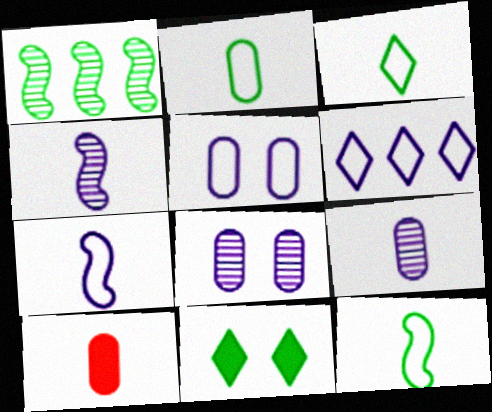[[1, 2, 11], 
[2, 3, 12], 
[2, 9, 10], 
[3, 4, 10], 
[5, 6, 7]]